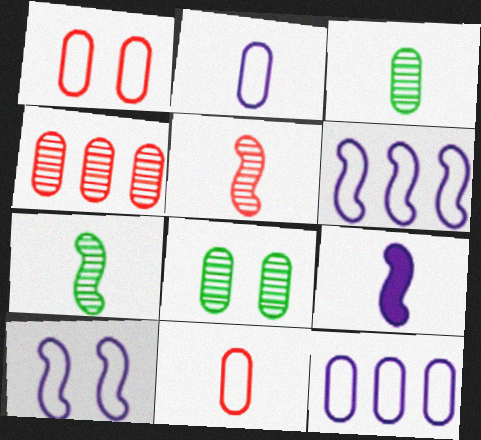[]